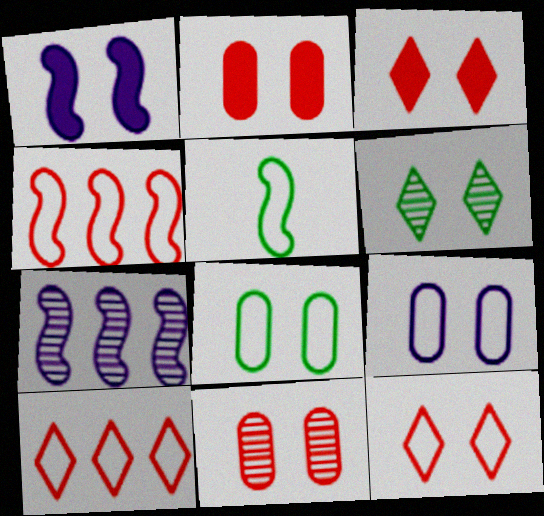[[5, 9, 10]]